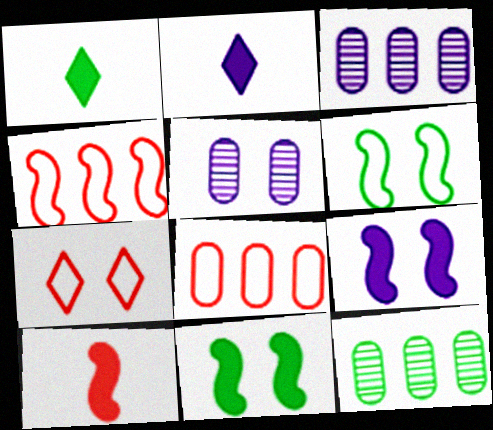[[1, 4, 5], 
[1, 6, 12], 
[5, 7, 11]]